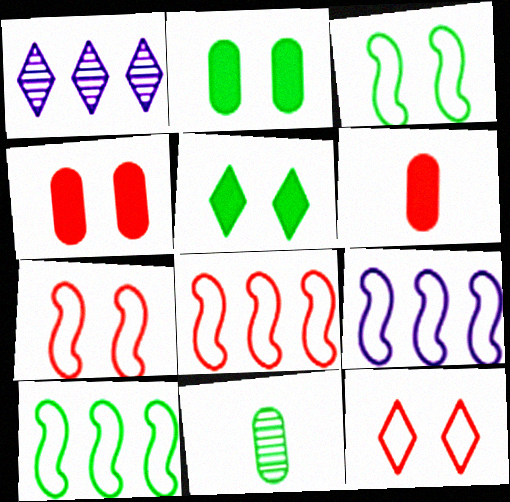[[1, 3, 6], 
[5, 10, 11], 
[8, 9, 10]]